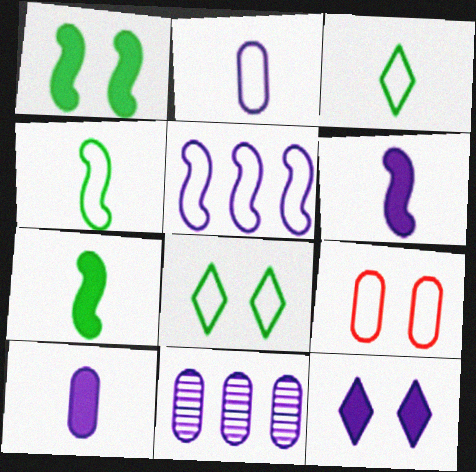[[3, 5, 9]]